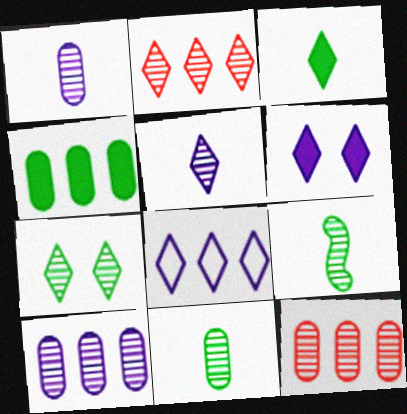[[2, 5, 7], 
[5, 6, 8]]